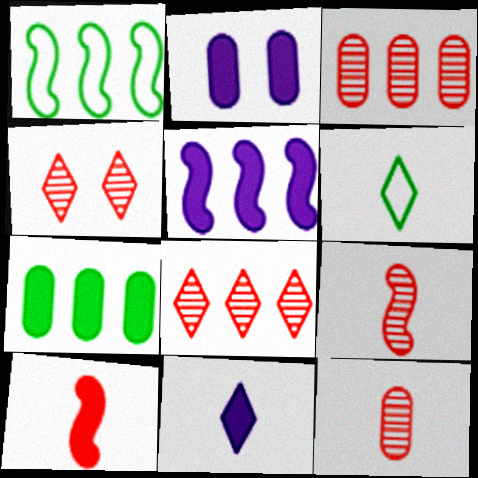[[2, 5, 11], 
[3, 4, 9]]